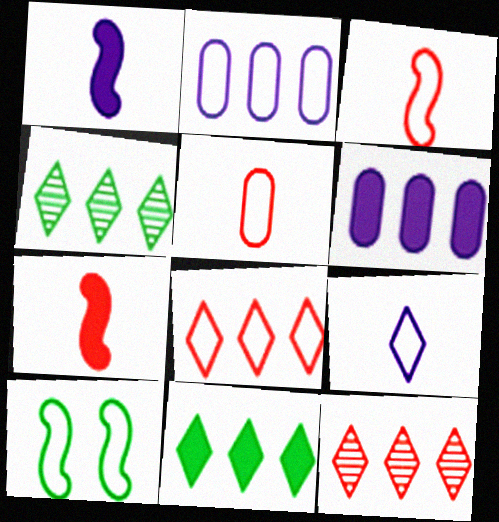[]